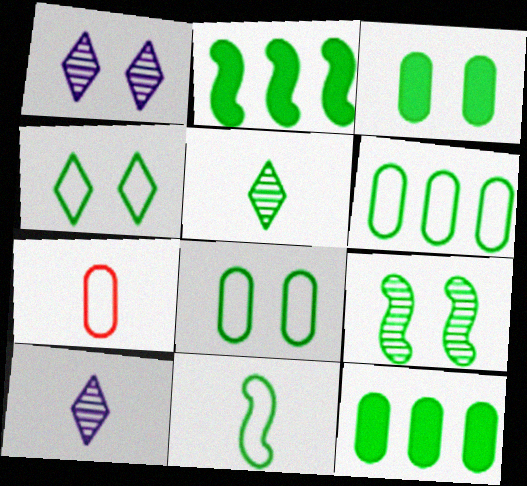[[1, 2, 7], 
[2, 5, 8], 
[2, 9, 11], 
[3, 4, 9], 
[4, 6, 11]]